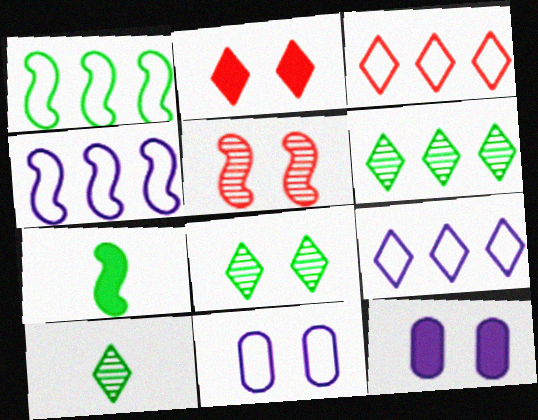[[2, 9, 10], 
[4, 5, 7], 
[6, 8, 10]]